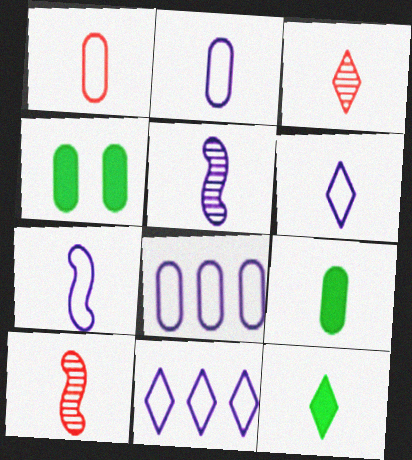[[1, 5, 12], 
[2, 6, 7], 
[2, 10, 12], 
[3, 6, 12], 
[3, 7, 9], 
[4, 10, 11], 
[6, 9, 10]]